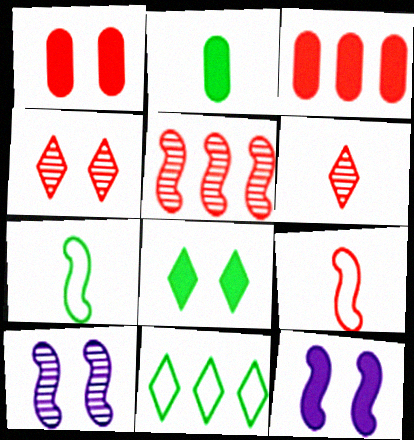[[1, 8, 12], 
[3, 4, 9], 
[5, 7, 12]]